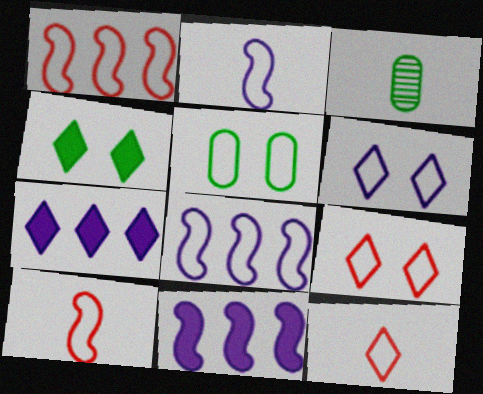[[3, 9, 11], 
[5, 8, 12]]